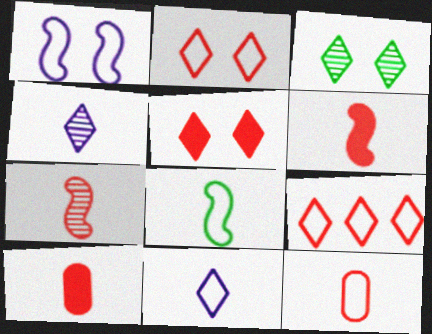[[4, 8, 10], 
[8, 11, 12]]